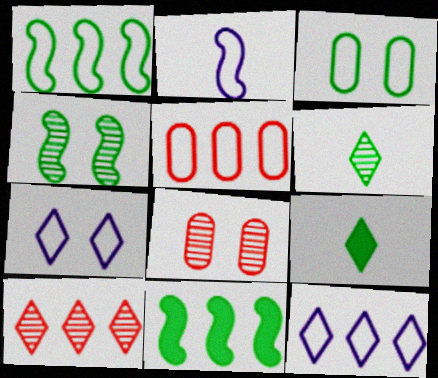[[1, 5, 12], 
[3, 6, 11], 
[7, 9, 10]]